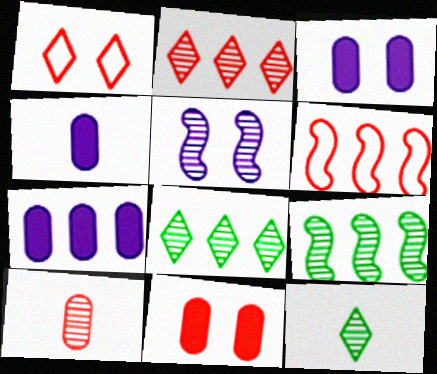[[1, 4, 9], 
[3, 4, 7], 
[3, 6, 12], 
[5, 8, 10], 
[6, 7, 8]]